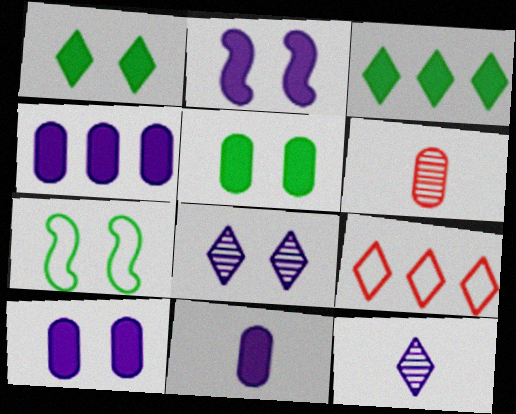[[1, 9, 12], 
[4, 10, 11]]